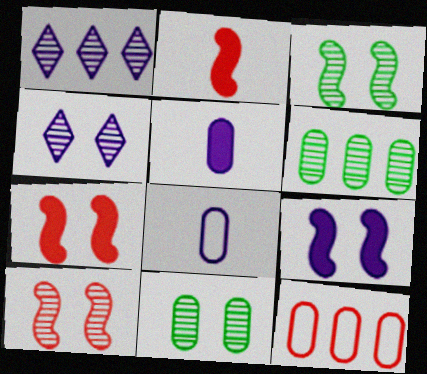[[1, 8, 9], 
[4, 10, 11], 
[5, 11, 12]]